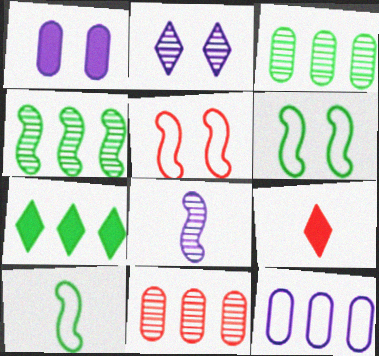[[5, 9, 11]]